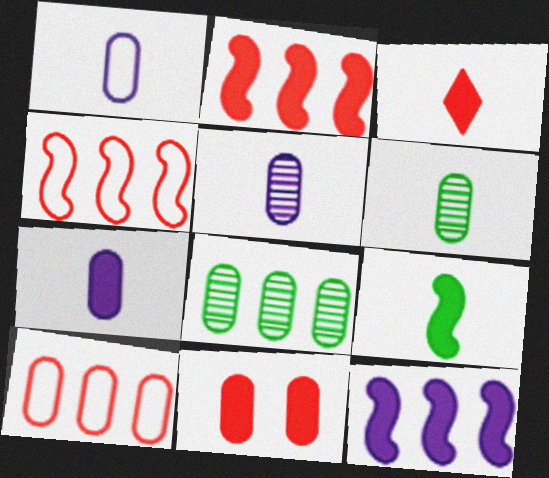[[1, 5, 7], 
[1, 8, 11], 
[2, 3, 11], 
[3, 7, 9]]